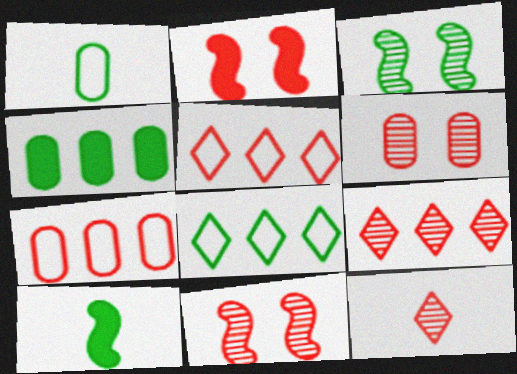[[2, 7, 12]]